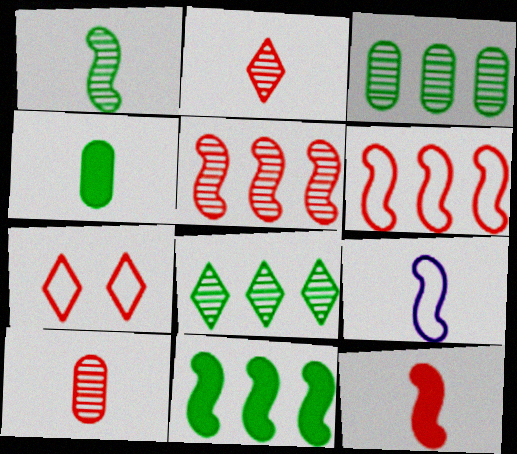[[1, 9, 12], 
[2, 4, 9]]